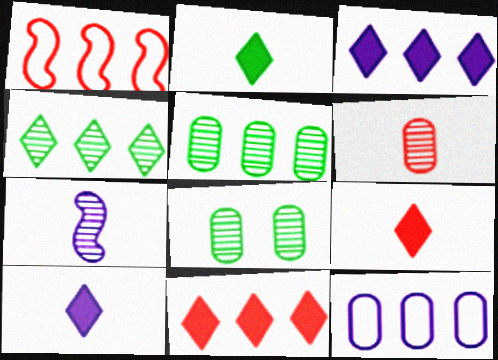[[1, 3, 5], 
[1, 8, 10], 
[2, 9, 10]]